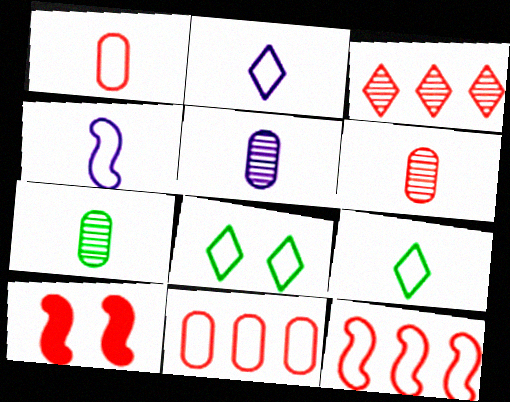[[1, 3, 10], 
[1, 4, 9], 
[4, 8, 11], 
[5, 6, 7]]